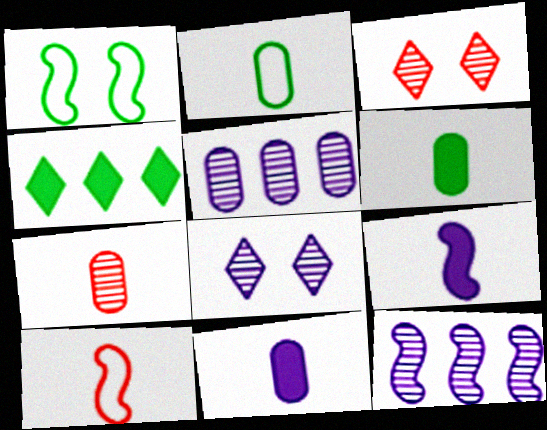[[2, 7, 11]]